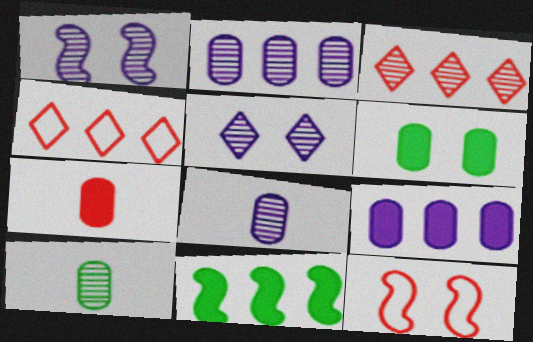[[1, 3, 10], 
[2, 4, 11], 
[3, 7, 12], 
[5, 6, 12], 
[6, 7, 9]]